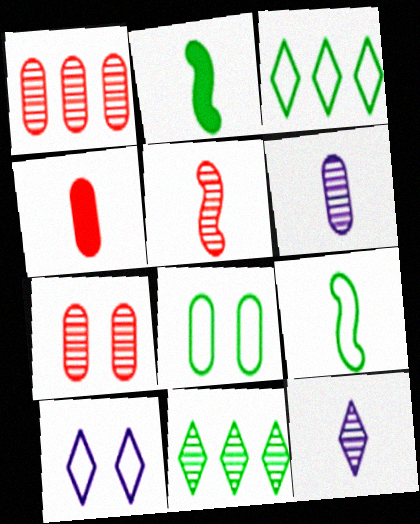[[1, 2, 10], 
[2, 8, 11], 
[3, 8, 9], 
[4, 9, 12]]